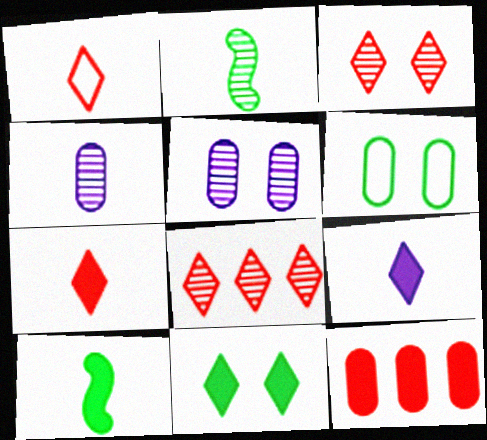[[1, 4, 10], 
[2, 5, 8], 
[4, 6, 12]]